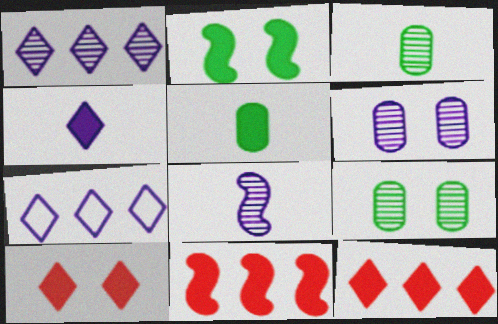[[1, 6, 8]]